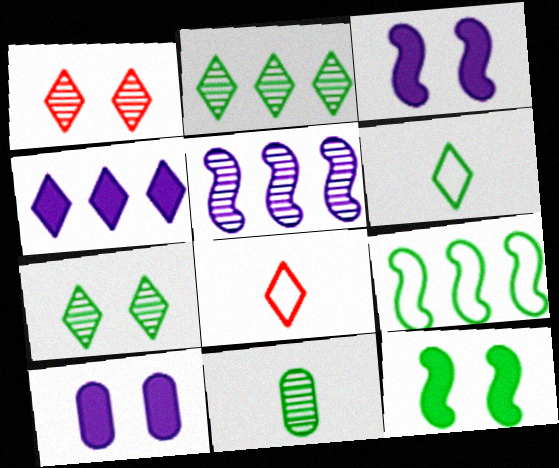[[1, 4, 6], 
[1, 5, 11], 
[4, 7, 8]]